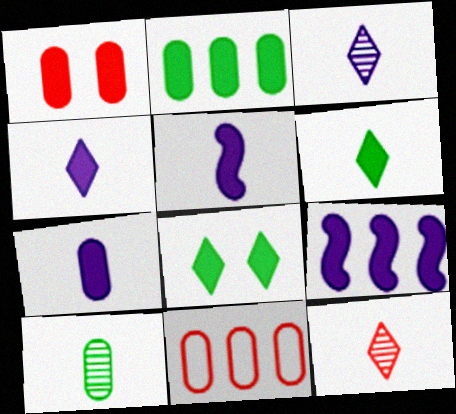[[1, 2, 7], 
[1, 6, 9], 
[4, 5, 7]]